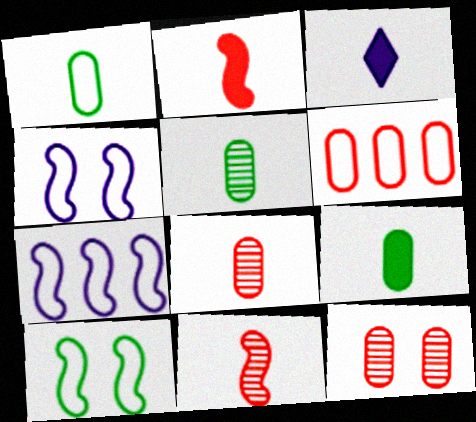[[1, 3, 11], 
[1, 5, 9], 
[2, 3, 9]]